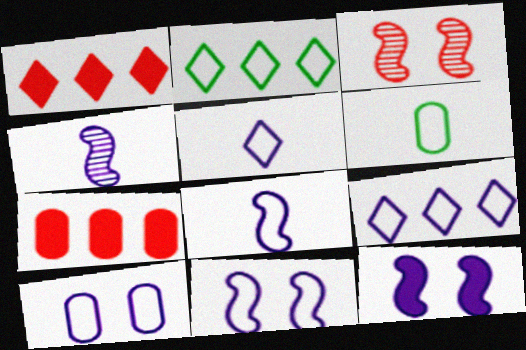[[8, 9, 10]]